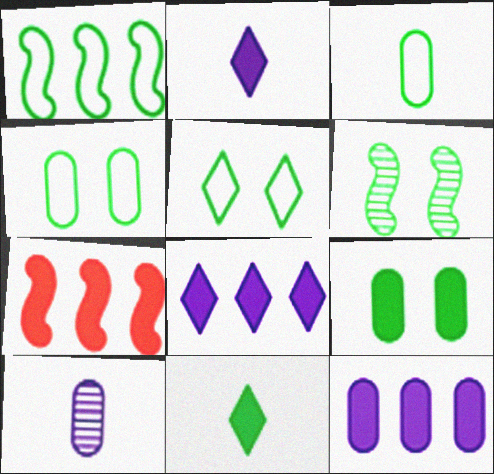[[1, 3, 5], 
[2, 7, 9], 
[5, 6, 9], 
[5, 7, 10]]